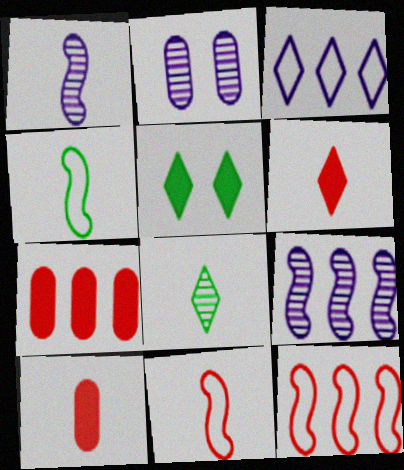[]